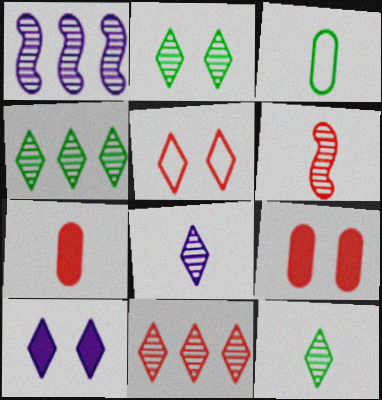[[2, 4, 12], 
[2, 5, 10], 
[2, 8, 11]]